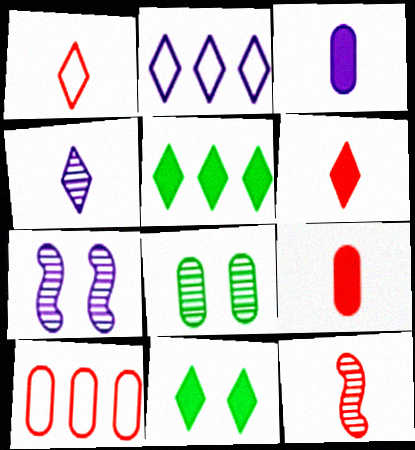[[1, 9, 12], 
[2, 3, 7], 
[3, 8, 10]]